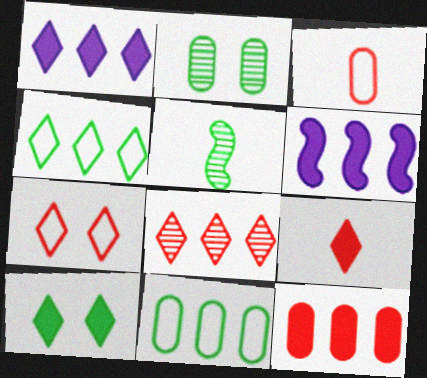[[1, 4, 8], 
[1, 9, 10], 
[5, 10, 11], 
[6, 8, 11], 
[7, 8, 9]]